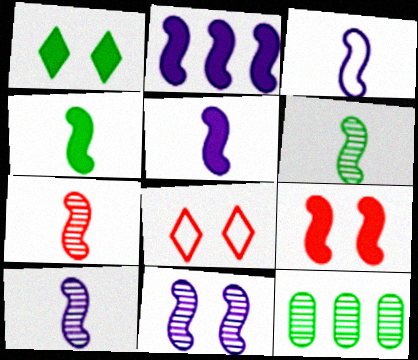[[2, 3, 11], 
[2, 4, 9], 
[3, 4, 7], 
[3, 5, 10], 
[5, 8, 12], 
[6, 7, 10]]